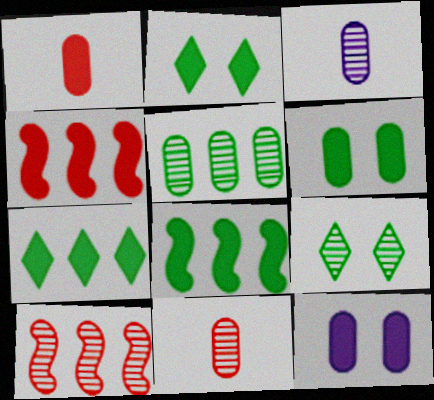[[3, 9, 10]]